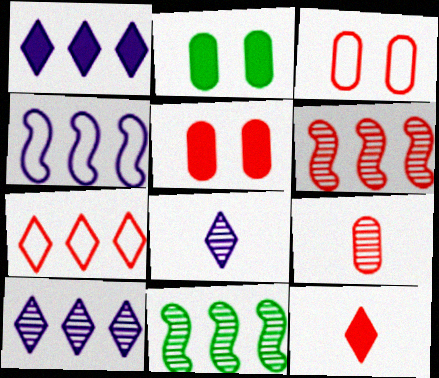[[3, 6, 12]]